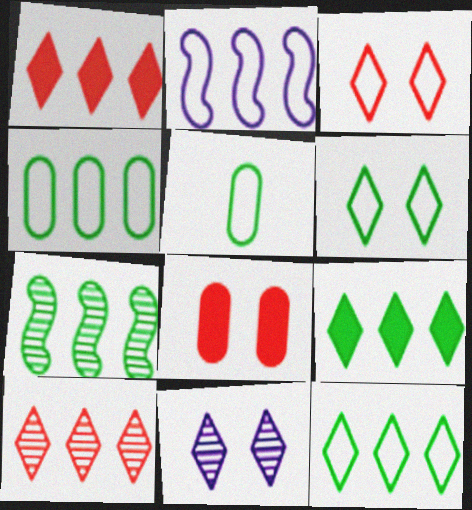[[2, 3, 5], 
[4, 7, 9]]